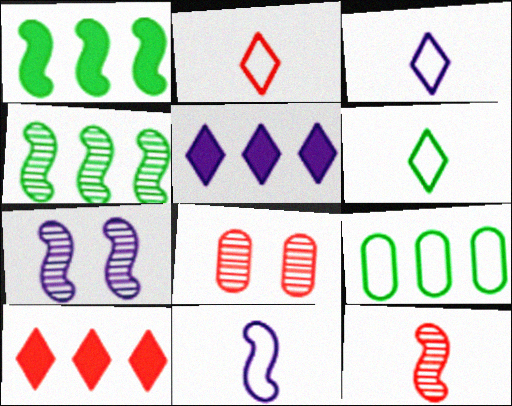[[1, 3, 8], 
[2, 3, 6], 
[4, 7, 12]]